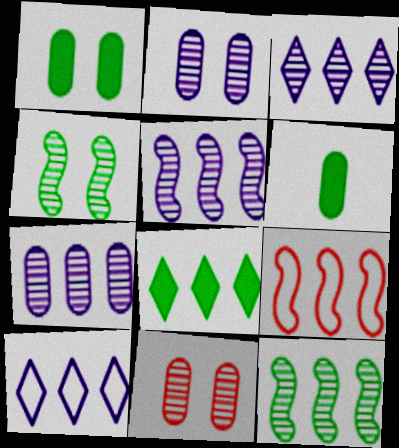[[3, 5, 7], 
[7, 8, 9]]